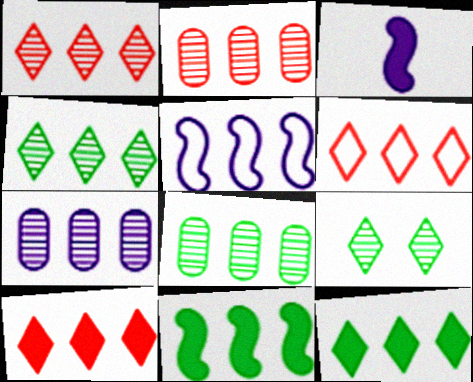[[1, 6, 10], 
[2, 5, 12], 
[2, 7, 8], 
[5, 8, 10], 
[6, 7, 11]]